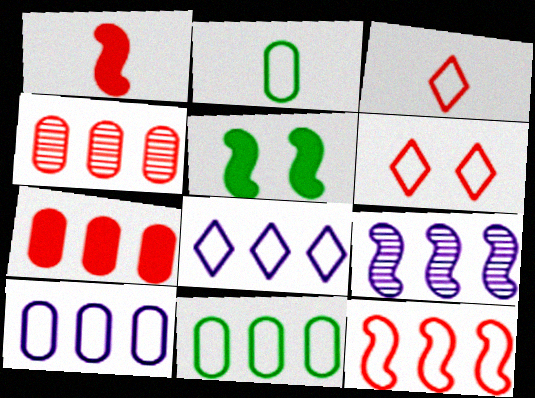[[1, 4, 6], 
[8, 11, 12]]